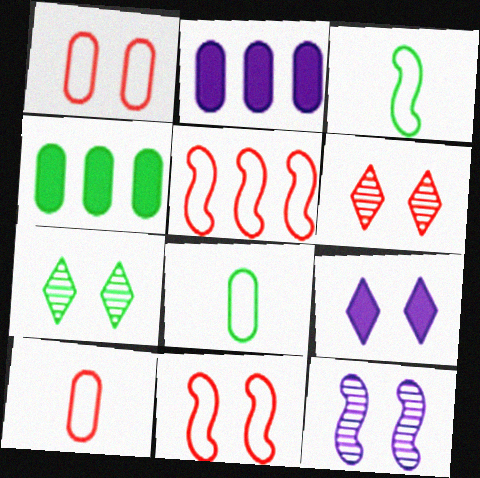[[2, 3, 6], 
[3, 4, 7]]